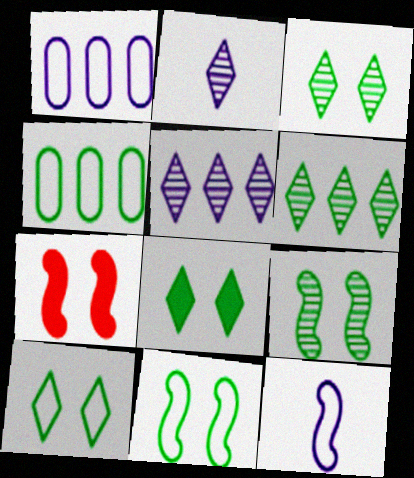[[2, 4, 7], 
[3, 8, 10]]